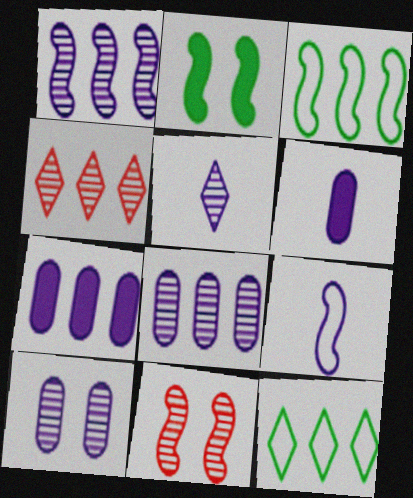[[1, 5, 10], 
[3, 4, 7], 
[5, 6, 9], 
[6, 11, 12]]